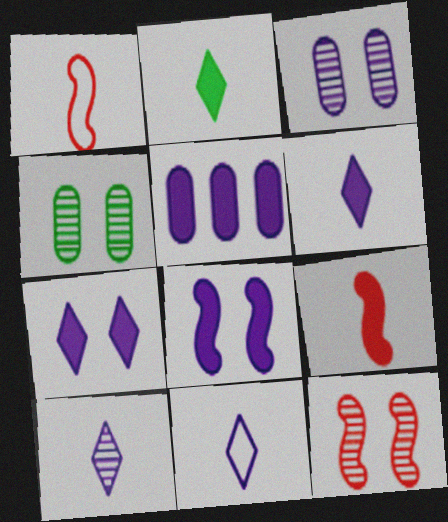[[5, 6, 8], 
[6, 10, 11]]